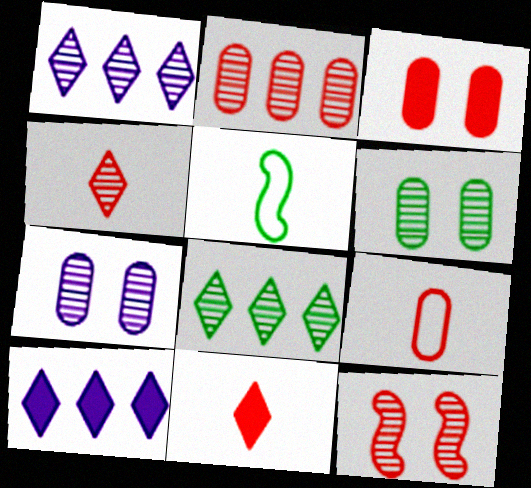[[1, 3, 5], 
[2, 3, 9], 
[2, 4, 12]]